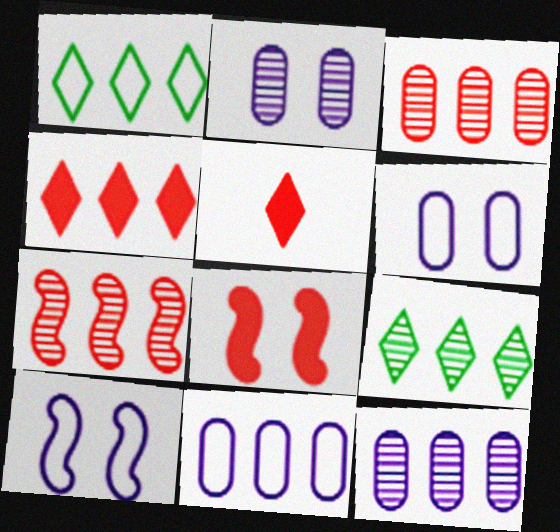[[7, 9, 12]]